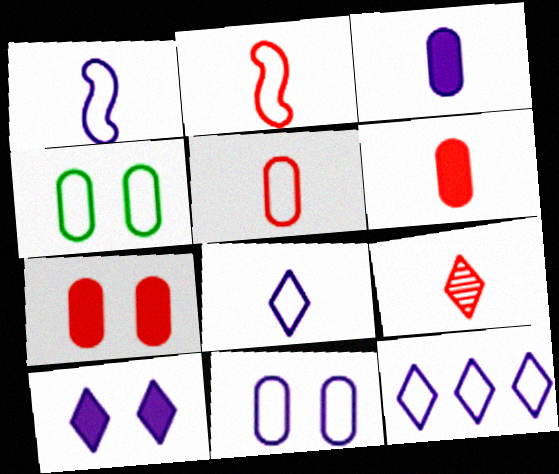[[1, 11, 12], 
[2, 4, 12], 
[2, 6, 9]]